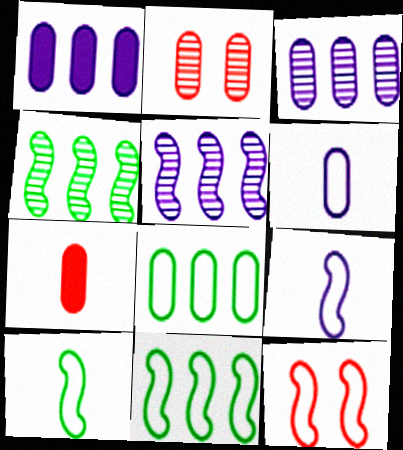[[9, 11, 12]]